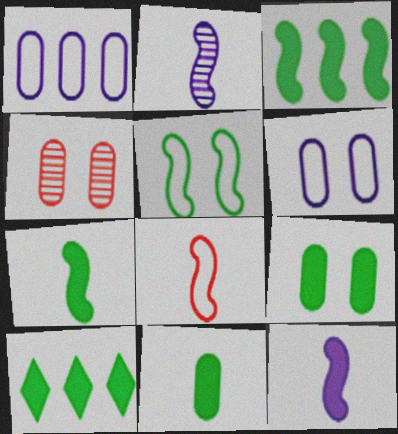[[1, 4, 11], 
[2, 7, 8], 
[4, 6, 9], 
[7, 9, 10]]